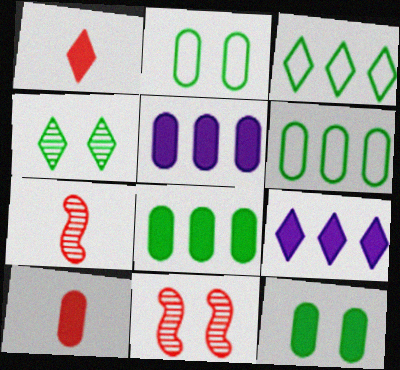[[2, 7, 9], 
[5, 10, 12]]